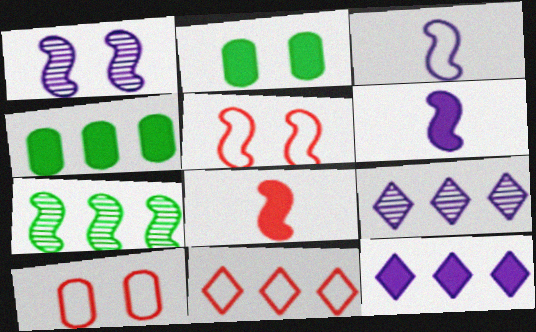[[2, 8, 12], 
[5, 6, 7]]